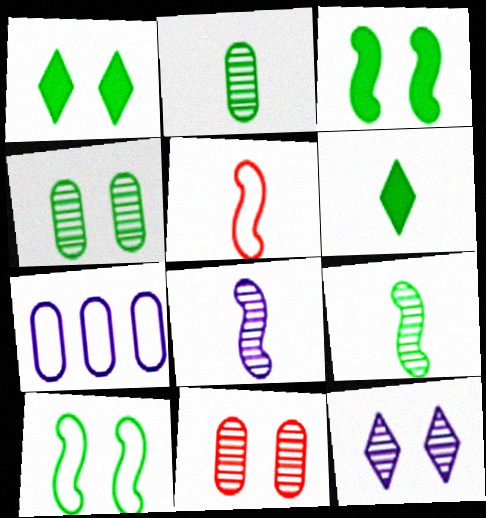[[1, 4, 10]]